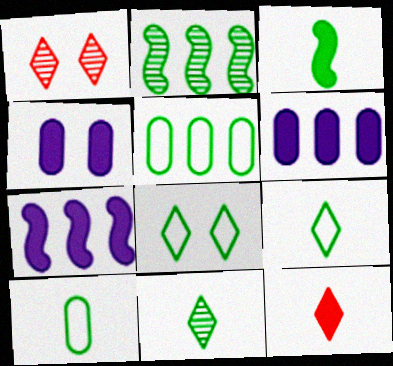[[1, 7, 10], 
[3, 10, 11]]